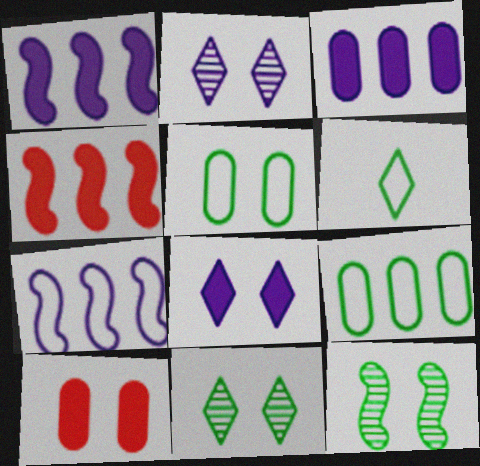[]